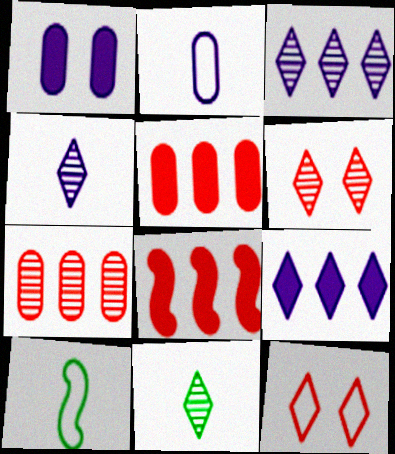[[3, 6, 11], 
[9, 11, 12]]